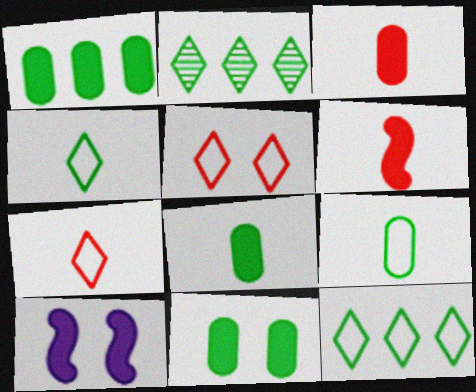[[1, 8, 11]]